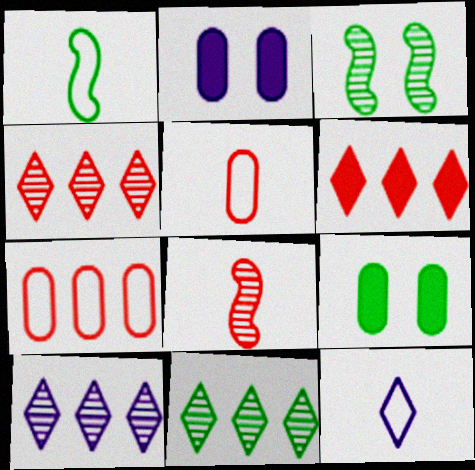[[1, 2, 4], 
[1, 5, 12], 
[1, 9, 11], 
[4, 10, 11]]